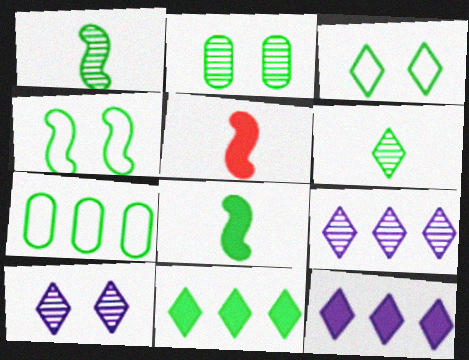[[3, 6, 11], 
[5, 7, 10]]